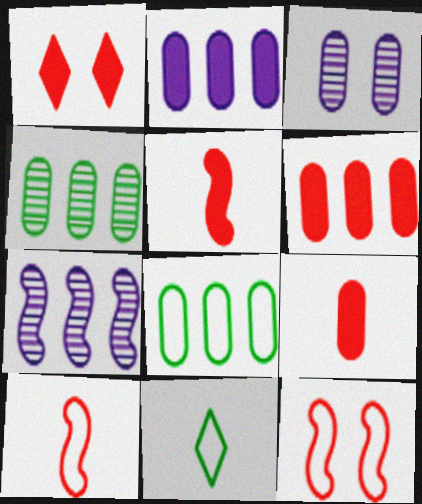[[1, 5, 6], 
[3, 8, 9]]